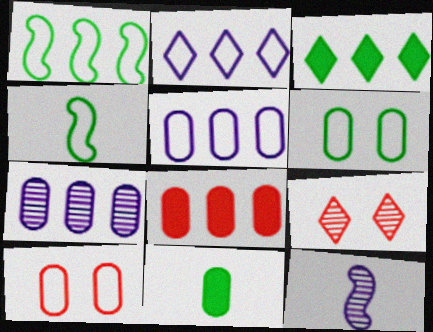[[2, 4, 10], 
[3, 10, 12], 
[7, 10, 11]]